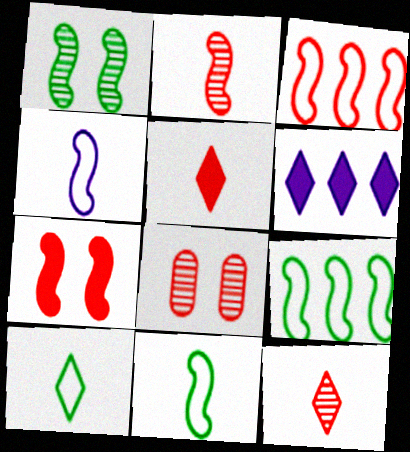[[2, 3, 7], 
[3, 5, 8], 
[6, 8, 11]]